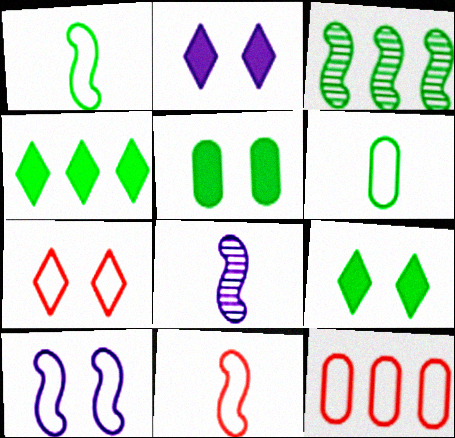[[3, 6, 9], 
[7, 11, 12], 
[8, 9, 12]]